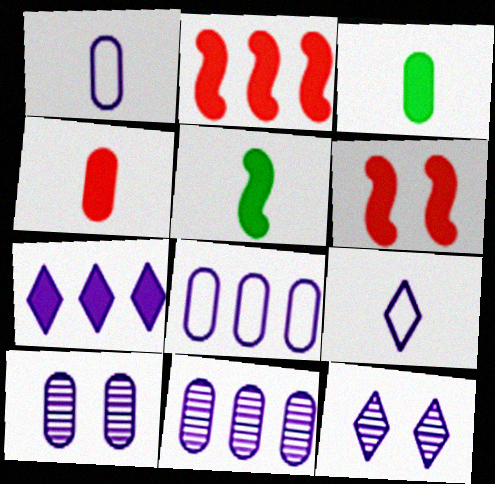[[3, 6, 7], 
[7, 9, 12]]